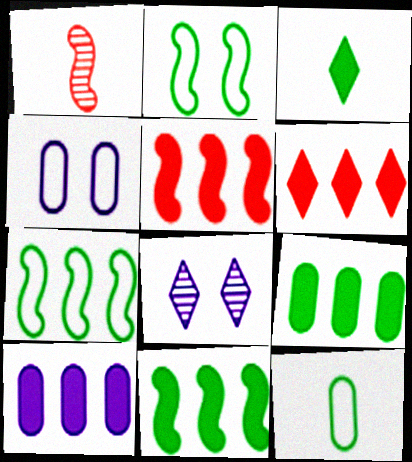[[5, 8, 12], 
[6, 10, 11]]